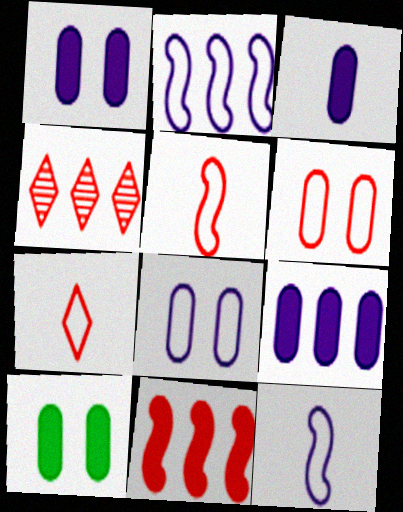[[1, 3, 9], 
[4, 10, 12]]